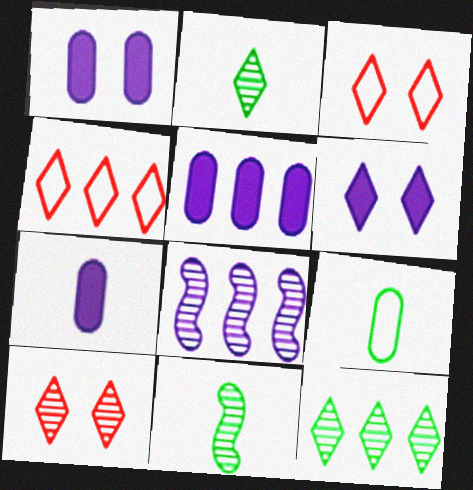[[1, 4, 11], 
[1, 5, 7], 
[2, 4, 6], 
[3, 5, 11]]